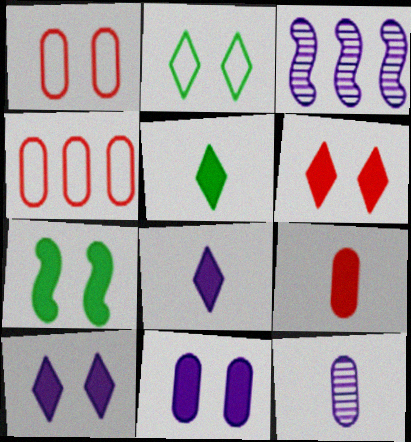[[1, 3, 5], 
[2, 3, 9], 
[6, 7, 11]]